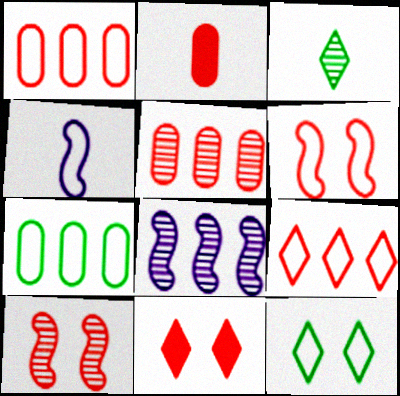[[1, 4, 12], 
[2, 3, 4], 
[2, 8, 12], 
[2, 9, 10]]